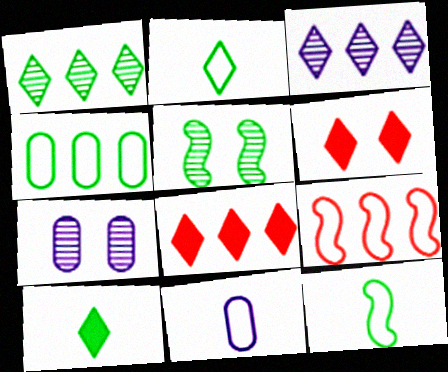[[2, 3, 6], 
[4, 5, 10], 
[5, 8, 11], 
[7, 8, 12], 
[7, 9, 10]]